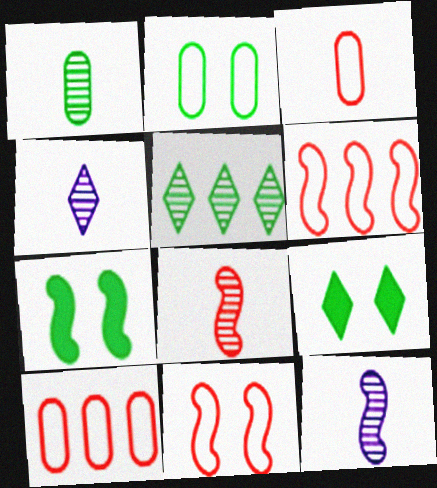[[1, 4, 8], 
[4, 7, 10], 
[6, 7, 12], 
[9, 10, 12]]